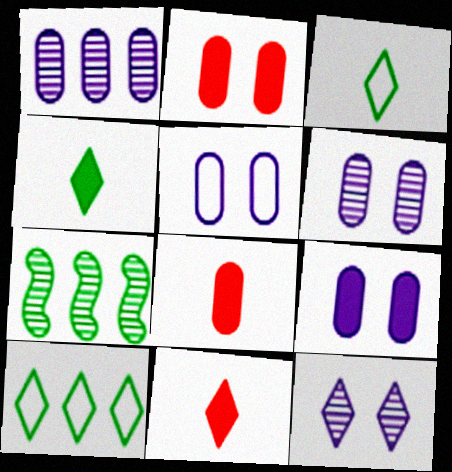[[5, 6, 9], 
[5, 7, 11], 
[10, 11, 12]]